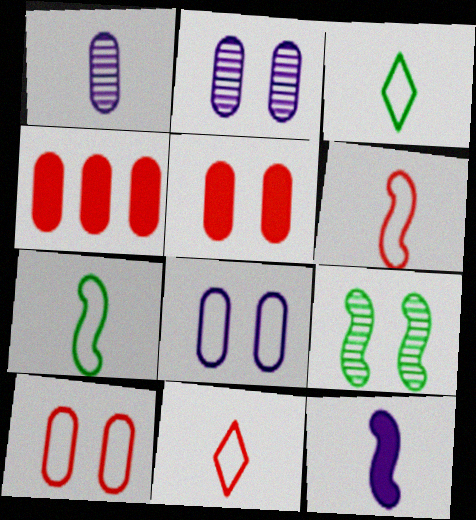[]